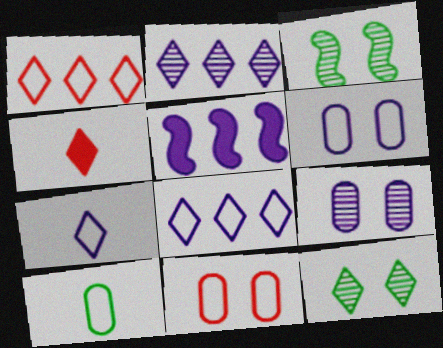[[4, 8, 12], 
[5, 7, 9]]